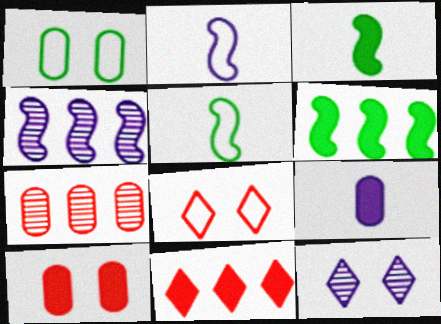[[1, 7, 9]]